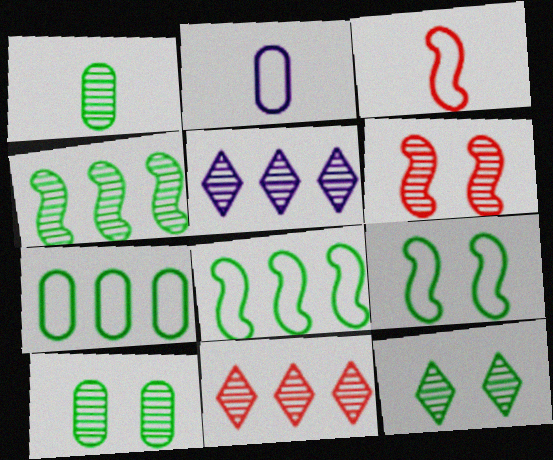[[1, 4, 12], 
[1, 5, 6]]